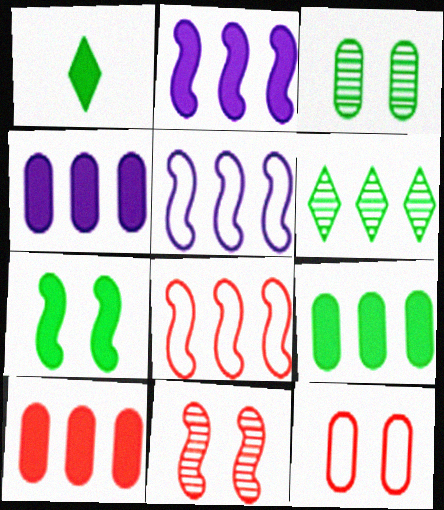[[1, 7, 9], 
[4, 6, 8], 
[4, 9, 10], 
[5, 6, 10]]